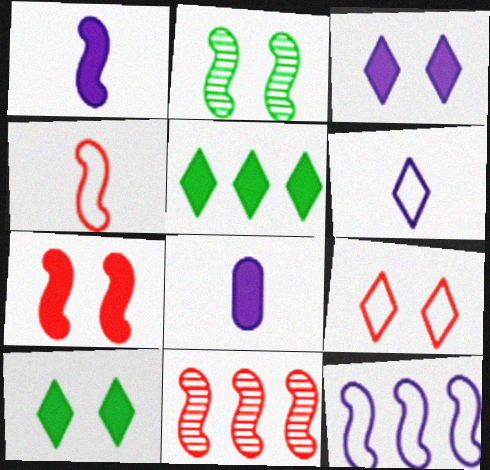[[4, 7, 11], 
[5, 7, 8]]